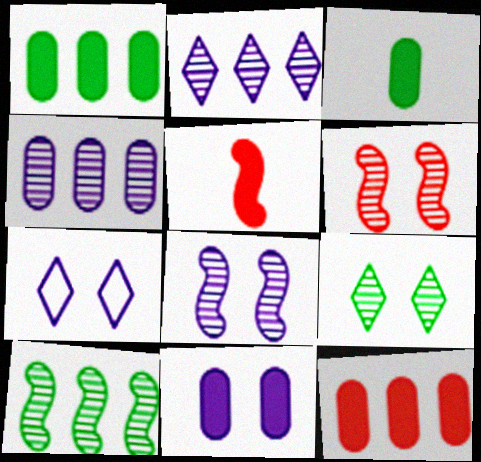[[3, 11, 12], 
[7, 8, 11]]